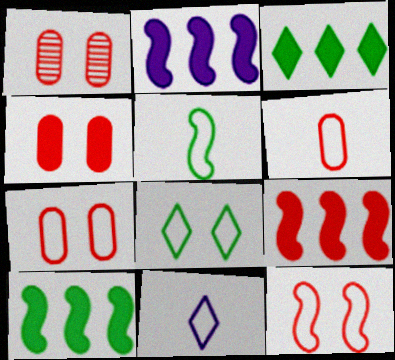[[1, 4, 7], 
[1, 10, 11], 
[2, 9, 10], 
[5, 6, 11]]